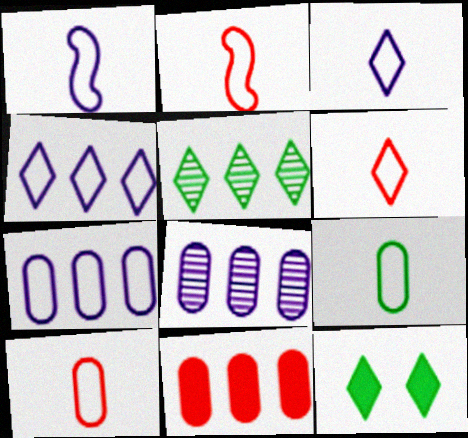[[1, 6, 9], 
[2, 3, 9], 
[2, 6, 10], 
[2, 8, 12]]